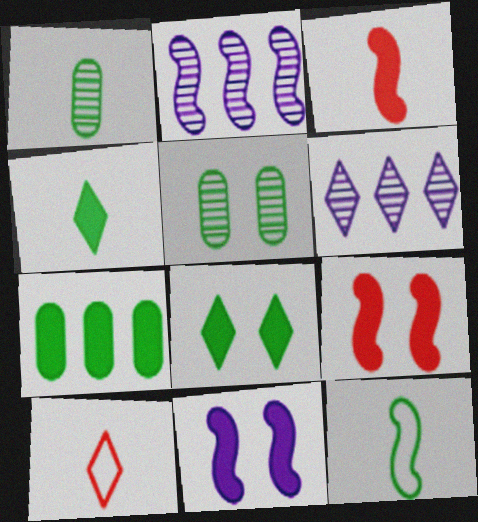[[1, 4, 12], 
[2, 9, 12], 
[6, 8, 10]]